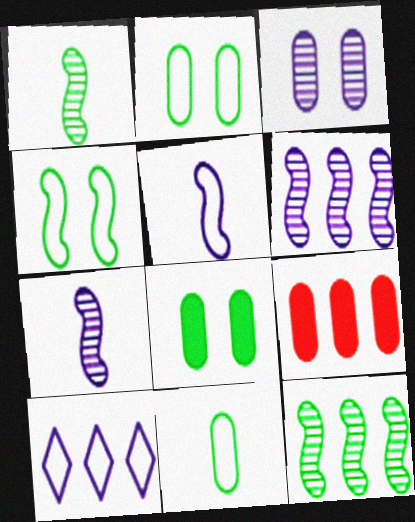[[3, 9, 11], 
[9, 10, 12]]